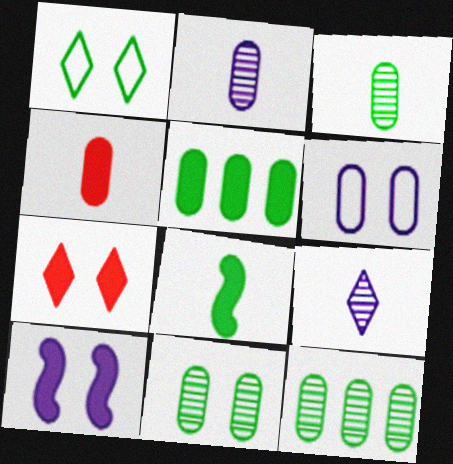[[1, 8, 12], 
[3, 11, 12], 
[4, 6, 12]]